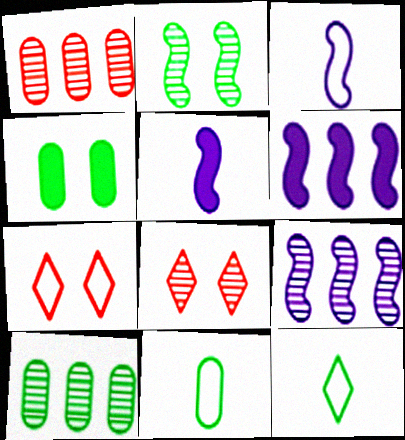[[4, 10, 11], 
[5, 7, 10], 
[6, 8, 11]]